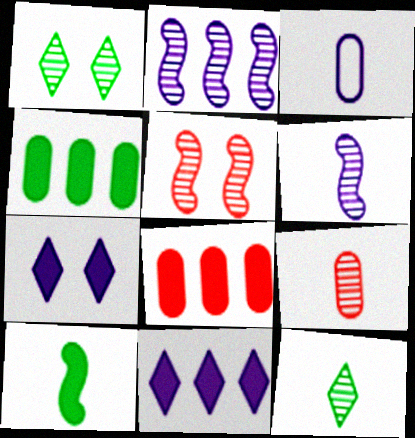[[1, 2, 9], 
[2, 3, 7], 
[6, 9, 12], 
[7, 8, 10]]